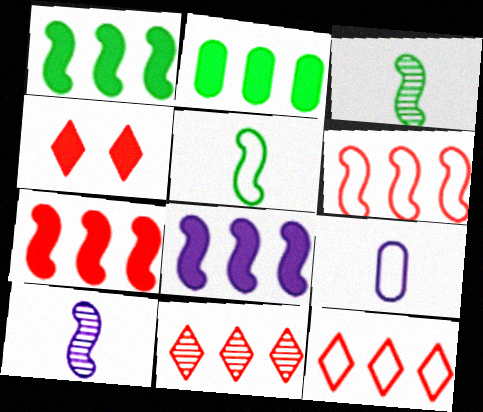[[1, 7, 8]]